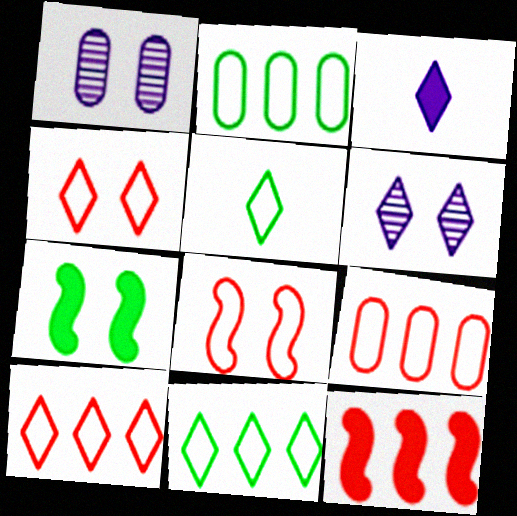[[1, 4, 7], 
[1, 5, 12]]